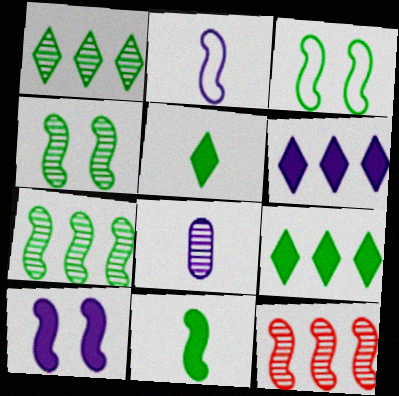[[3, 7, 11]]